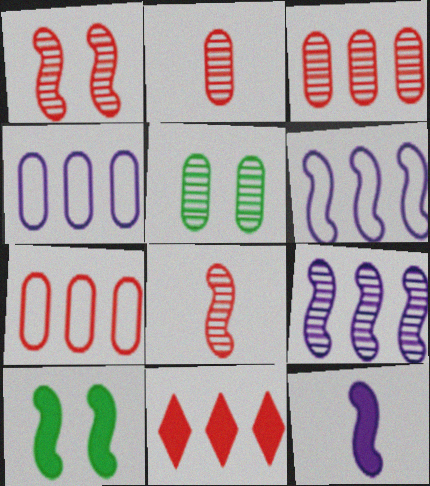[[6, 8, 10]]